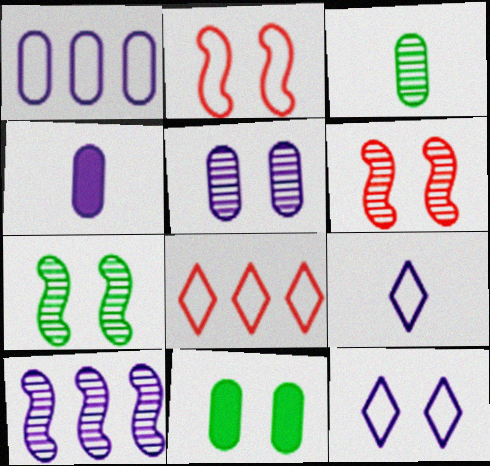[[1, 4, 5], 
[4, 7, 8], 
[4, 10, 12], 
[6, 11, 12]]